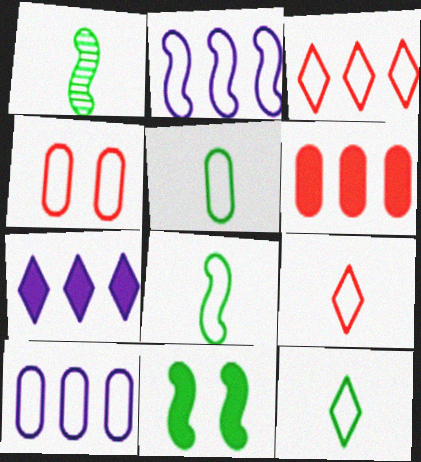[[1, 4, 7], 
[2, 4, 12], 
[4, 5, 10], 
[5, 8, 12]]